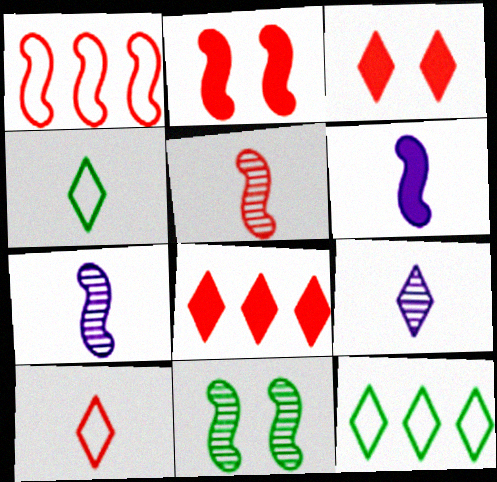[[1, 2, 5], 
[1, 6, 11], 
[3, 9, 12]]